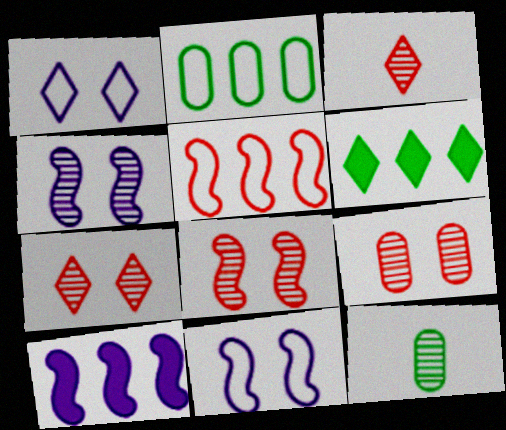[[1, 3, 6], 
[7, 8, 9]]